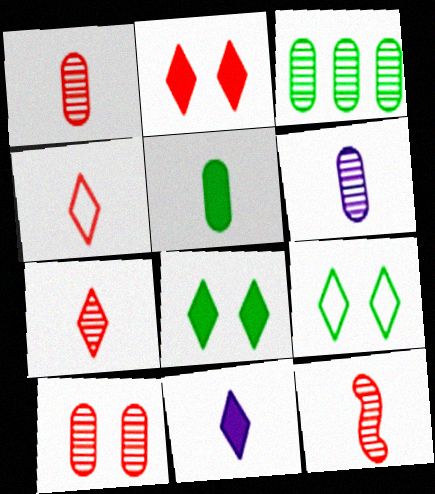[[1, 7, 12], 
[3, 6, 10]]